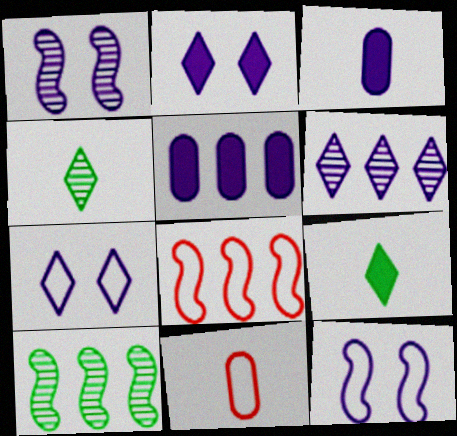[[2, 10, 11], 
[3, 6, 12]]